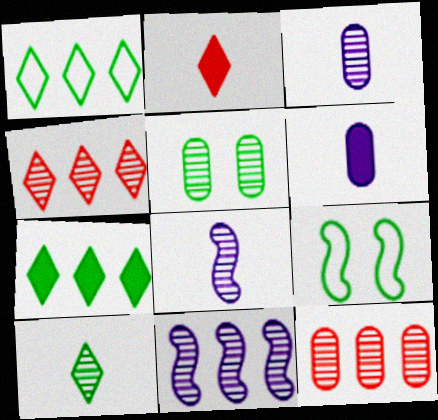[[3, 5, 12], 
[4, 5, 8], 
[4, 6, 9]]